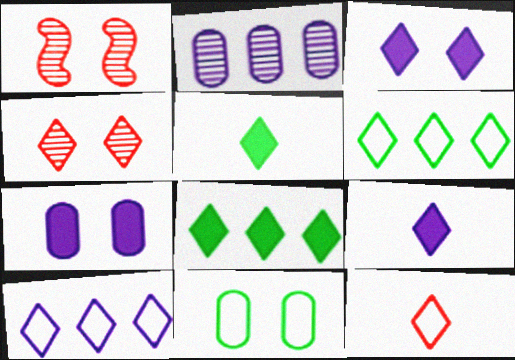[[1, 3, 11], 
[4, 5, 10], 
[4, 6, 9]]